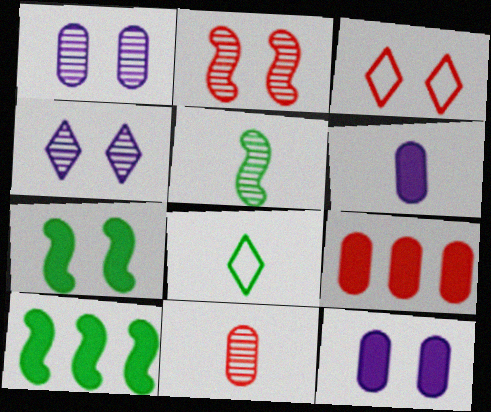[[1, 3, 7]]